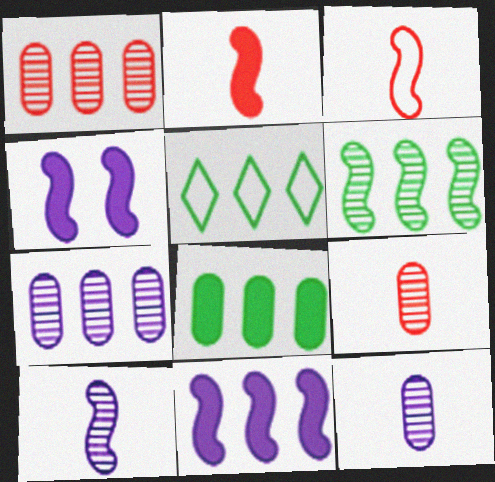[[1, 5, 11], 
[3, 4, 6], 
[4, 5, 9], 
[5, 6, 8]]